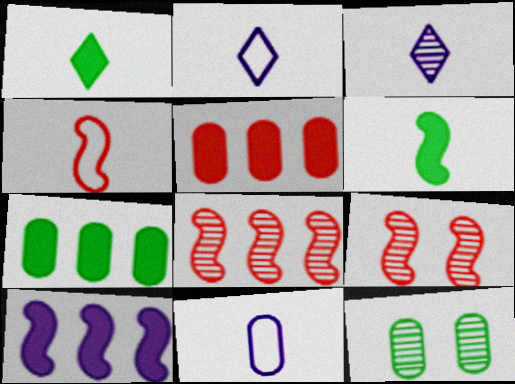[[2, 7, 9], 
[3, 8, 12], 
[5, 11, 12]]